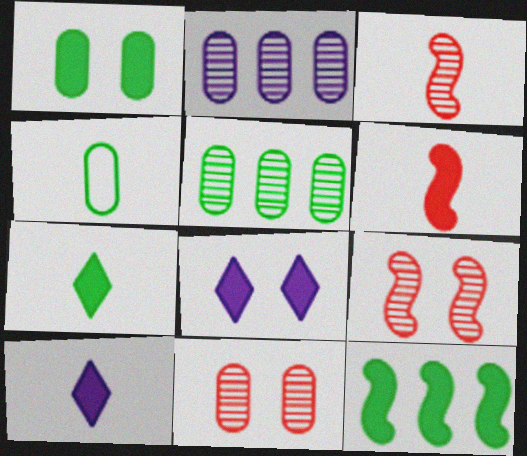[[1, 4, 5], 
[1, 7, 12], 
[3, 4, 10]]